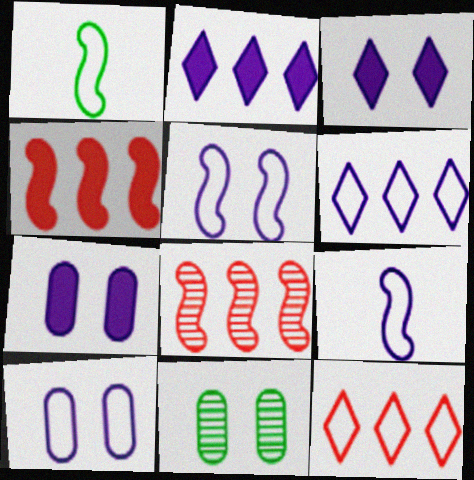[[1, 10, 12], 
[6, 9, 10]]